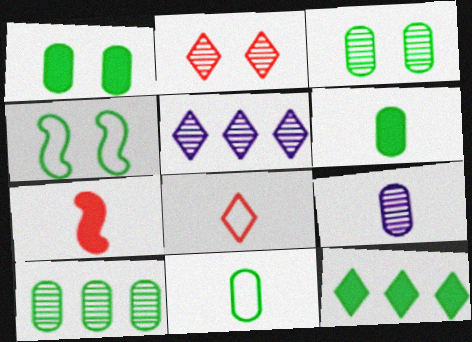[[1, 10, 11]]